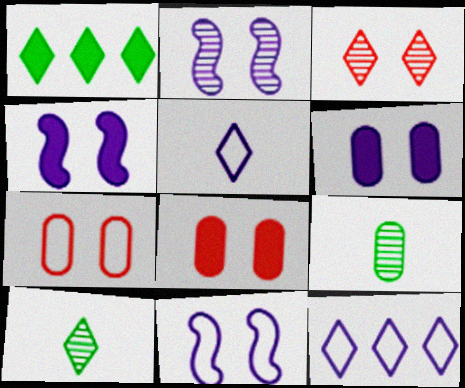[[1, 3, 5], 
[2, 4, 11]]